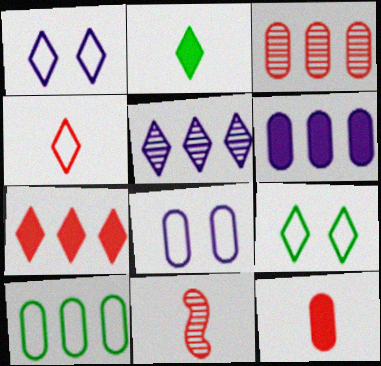[[3, 6, 10], 
[4, 11, 12], 
[6, 9, 11]]